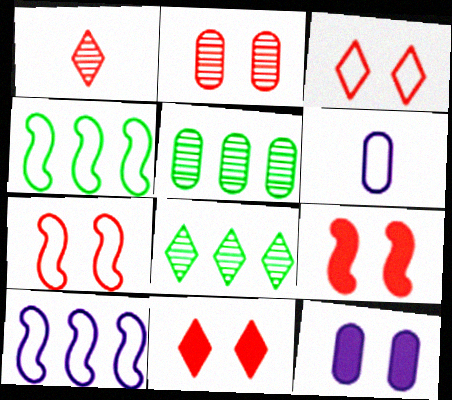[[1, 4, 12], 
[2, 3, 9], 
[2, 7, 11], 
[3, 4, 6], 
[6, 8, 9]]